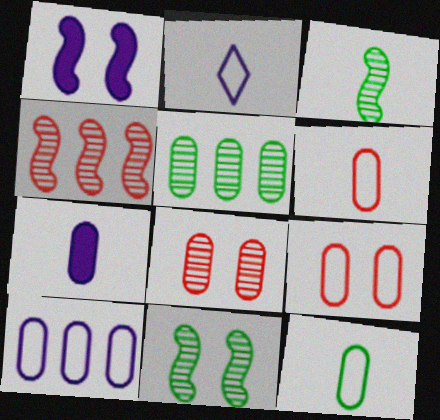[[5, 7, 9], 
[9, 10, 12]]